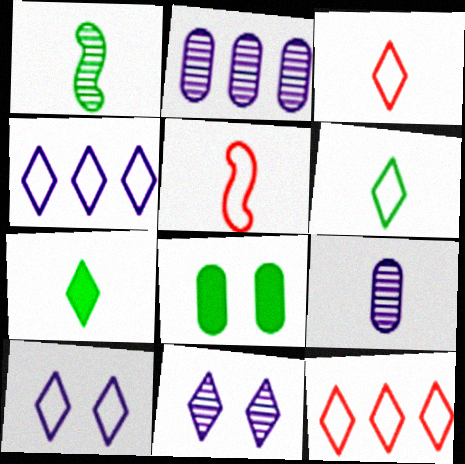[[5, 7, 9], 
[6, 10, 12], 
[7, 11, 12]]